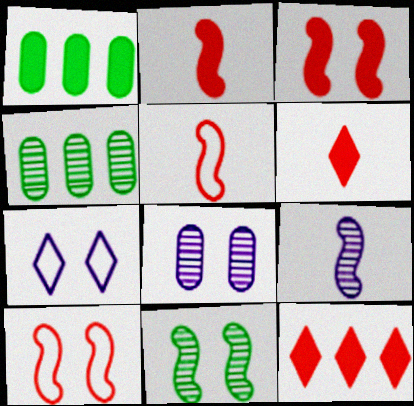[[2, 4, 7]]